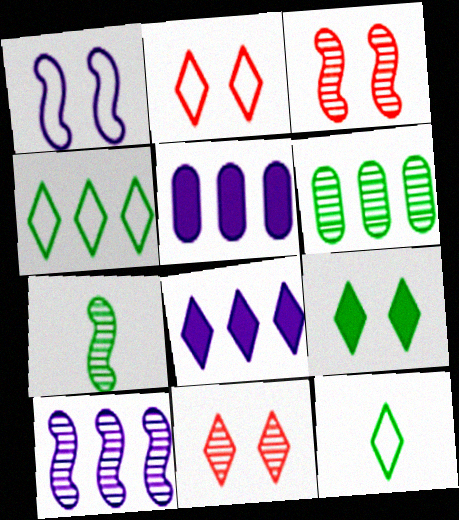[[2, 5, 7], 
[3, 5, 12], 
[3, 7, 10], 
[8, 11, 12]]